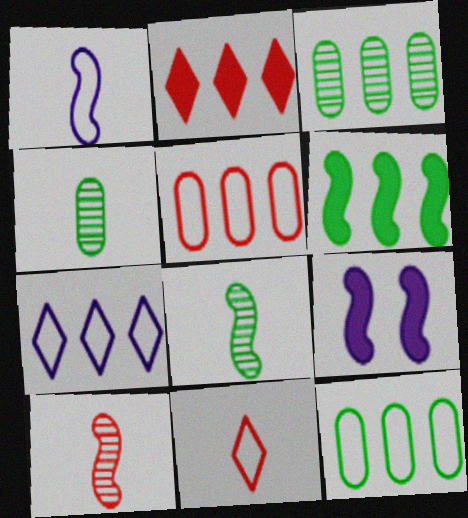[[3, 9, 11]]